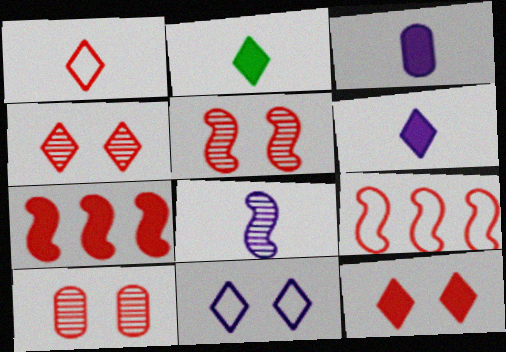[[1, 7, 10], 
[4, 5, 10]]